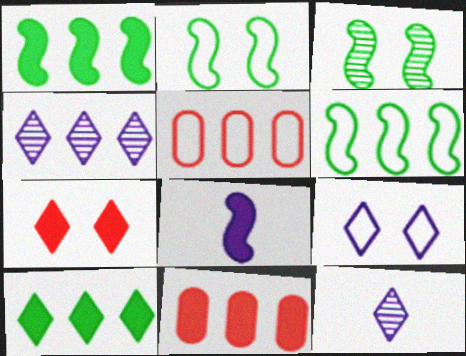[[1, 4, 5], 
[2, 11, 12], 
[4, 6, 11]]